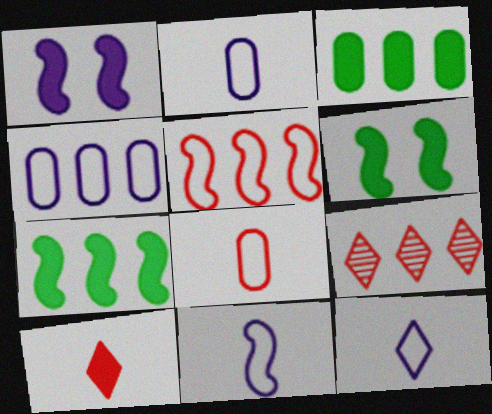[[1, 3, 10], 
[2, 6, 9], 
[2, 11, 12], 
[4, 7, 9]]